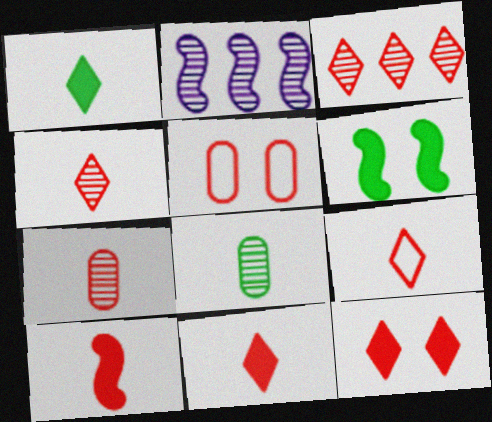[[1, 2, 5], 
[3, 5, 10], 
[3, 9, 12], 
[4, 9, 11], 
[7, 9, 10]]